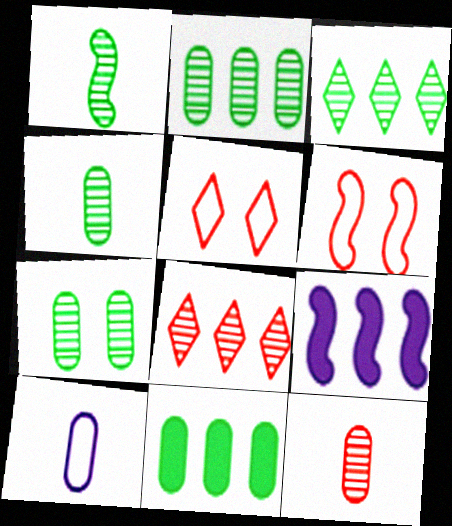[[1, 3, 7], 
[1, 6, 9], 
[2, 4, 7], 
[4, 5, 9]]